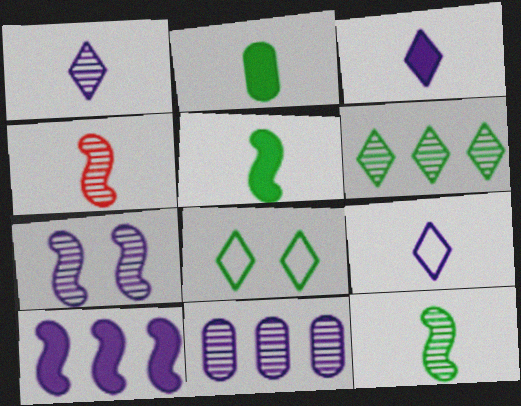[[1, 3, 9], 
[1, 7, 11], 
[2, 4, 9]]